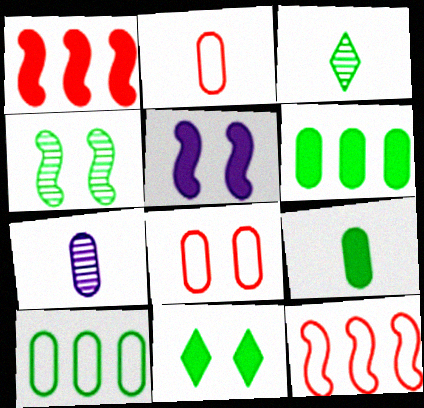[[2, 7, 9], 
[6, 7, 8], 
[7, 11, 12]]